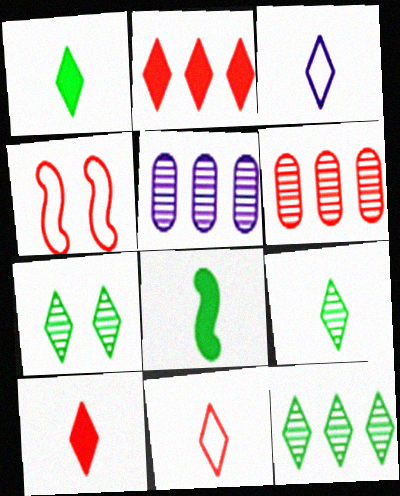[[1, 4, 5], 
[2, 3, 7], 
[3, 9, 10], 
[4, 6, 10], 
[7, 9, 12]]